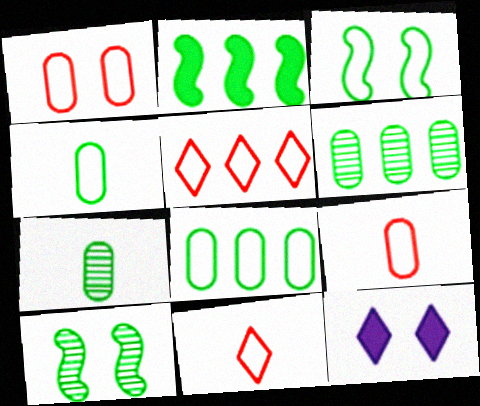[[1, 10, 12]]